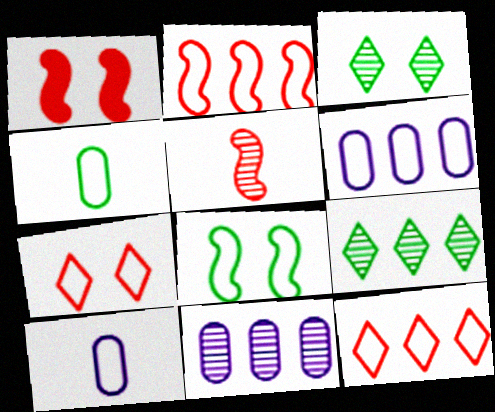[[1, 2, 5], 
[1, 9, 10], 
[3, 5, 11], 
[8, 10, 12]]